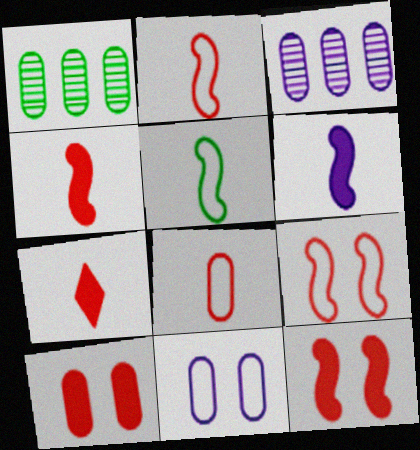[]